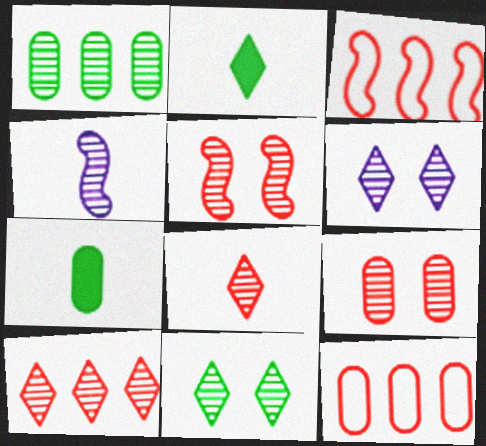[[3, 6, 7]]